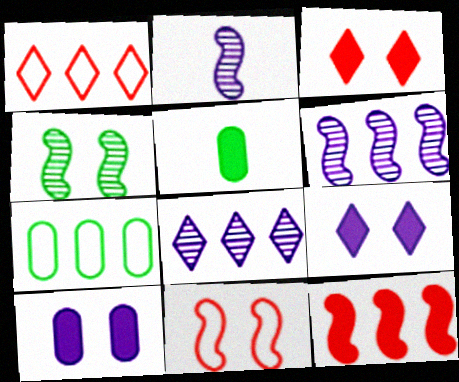[[2, 3, 7], 
[5, 8, 11], 
[5, 9, 12], 
[7, 8, 12]]